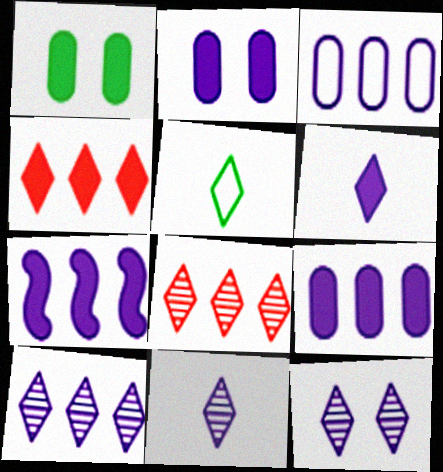[[2, 6, 7], 
[3, 7, 10], 
[4, 5, 12], 
[10, 11, 12]]